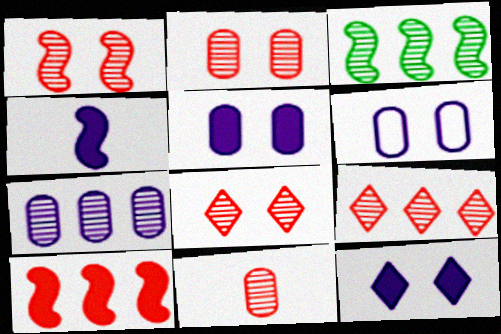[[1, 2, 8], 
[1, 9, 11], 
[3, 7, 9]]